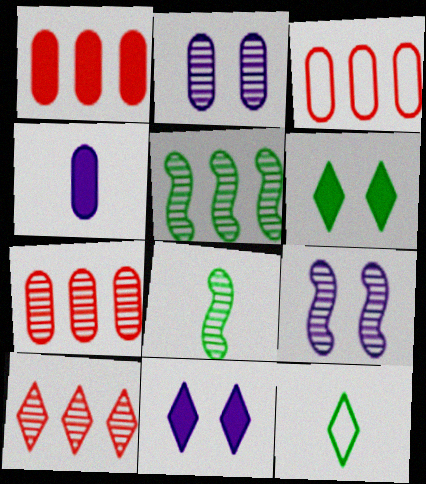[[1, 3, 7], 
[1, 9, 12], 
[2, 8, 10], 
[3, 8, 11], 
[10, 11, 12]]